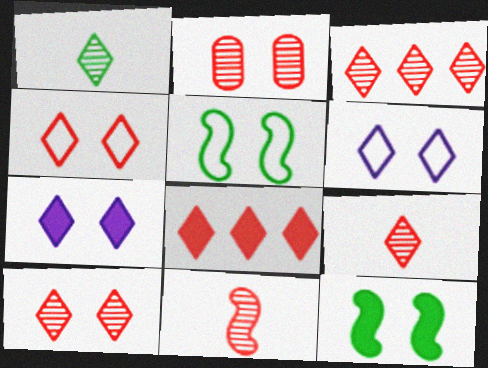[[1, 6, 8], 
[2, 3, 11], 
[2, 5, 7], 
[2, 6, 12], 
[3, 9, 10], 
[4, 8, 9]]